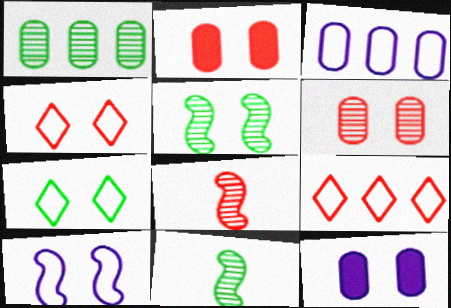[[2, 8, 9], 
[4, 5, 12], 
[9, 11, 12]]